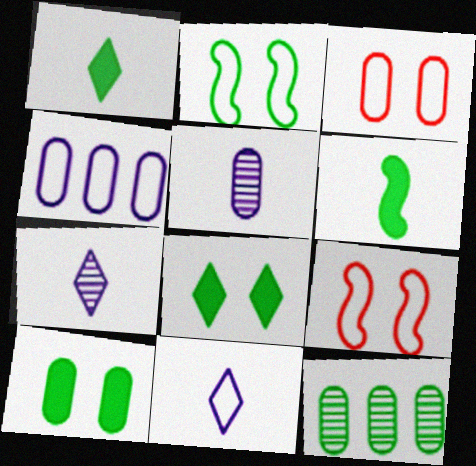[[1, 2, 12]]